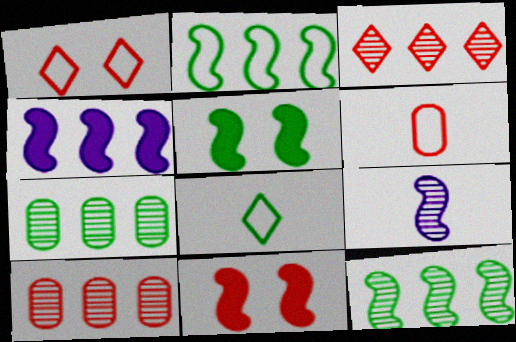[[2, 9, 11], 
[3, 6, 11], 
[5, 7, 8]]